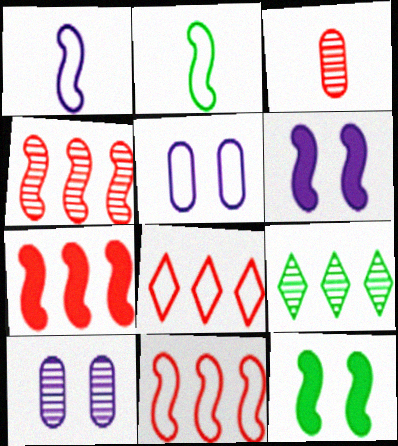[[1, 4, 12], 
[2, 4, 6], 
[2, 5, 8], 
[4, 7, 11]]